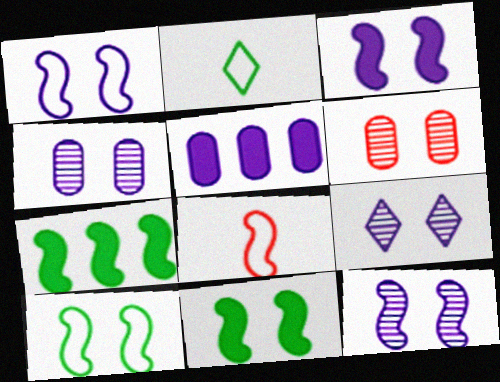[[1, 3, 12], 
[4, 9, 12], 
[7, 8, 12]]